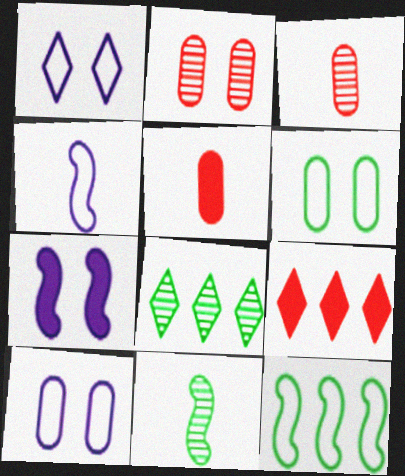[[9, 10, 11]]